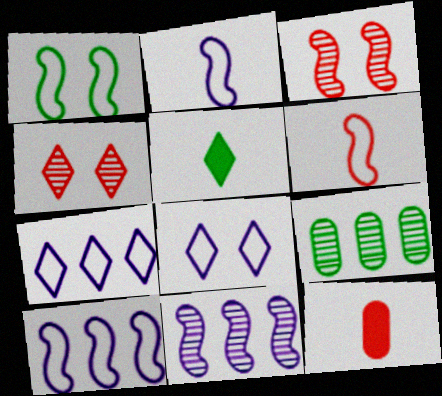[[1, 5, 9], 
[1, 6, 10], 
[4, 5, 7]]